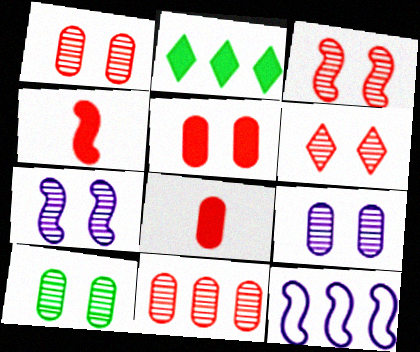[[1, 3, 6], 
[1, 9, 10], 
[2, 11, 12], 
[6, 7, 10]]